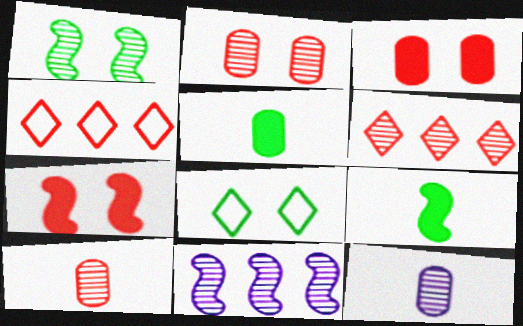[[1, 6, 12], 
[4, 7, 10]]